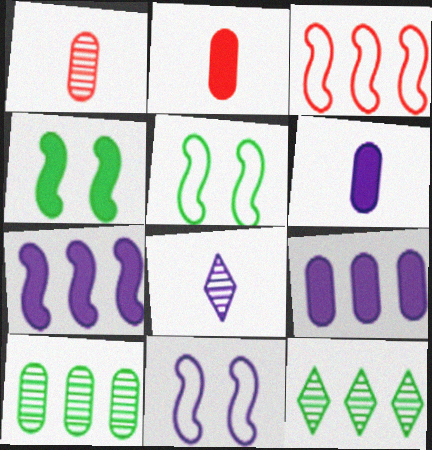[[2, 11, 12], 
[3, 9, 12], 
[8, 9, 11]]